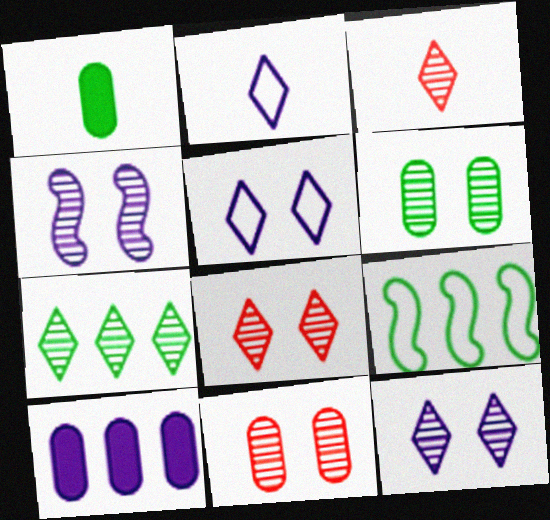[[2, 4, 10], 
[3, 7, 12], 
[4, 6, 8]]